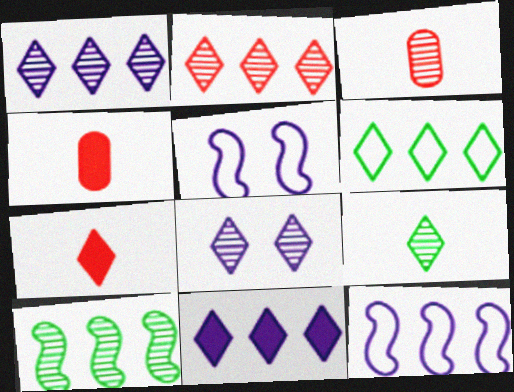[[2, 6, 11], 
[2, 8, 9], 
[3, 8, 10], 
[6, 7, 8]]